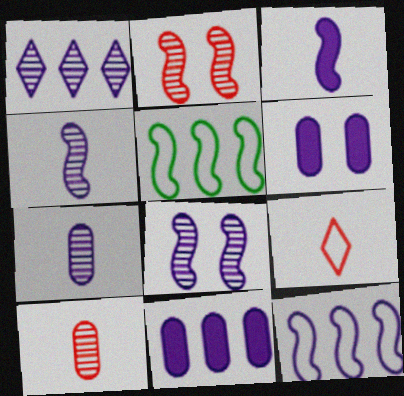[[1, 7, 8], 
[1, 11, 12], 
[2, 3, 5], 
[3, 8, 12]]